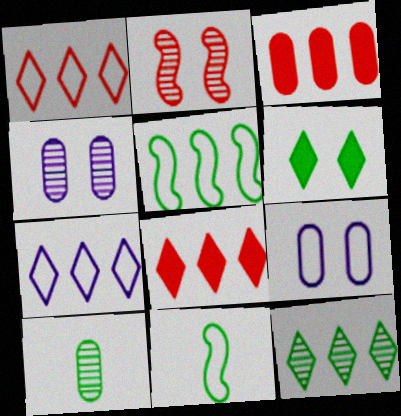[[1, 9, 11], 
[2, 6, 9], 
[3, 9, 10], 
[4, 8, 11], 
[5, 6, 10], 
[7, 8, 12]]